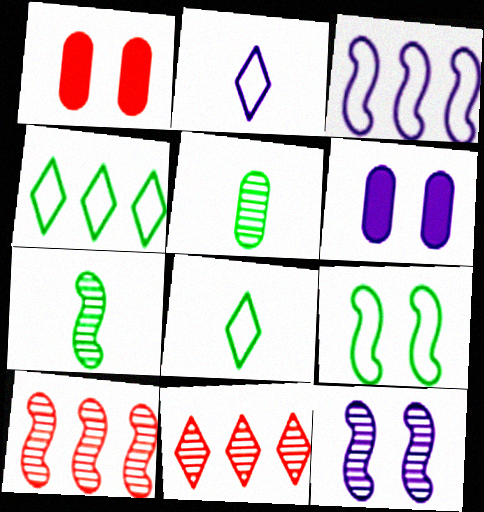[[5, 11, 12], 
[6, 8, 10], 
[7, 10, 12]]